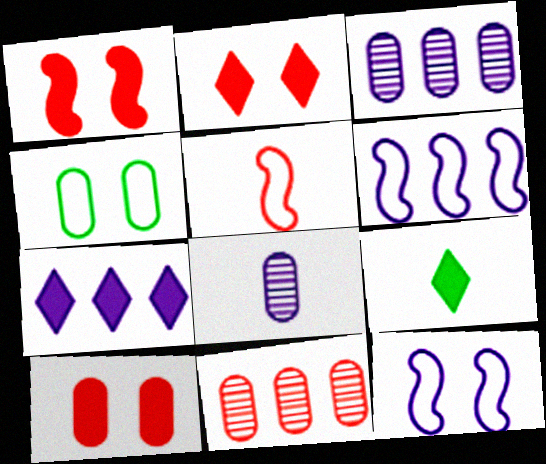[[1, 2, 10], 
[2, 5, 11], 
[2, 7, 9], 
[3, 6, 7], 
[5, 8, 9], 
[7, 8, 12], 
[9, 11, 12]]